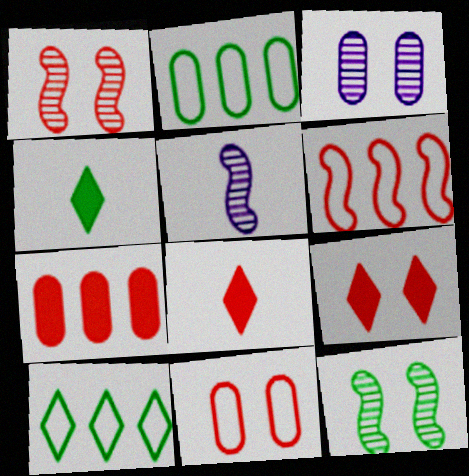[[1, 9, 11], 
[2, 4, 12], 
[2, 5, 9], 
[3, 4, 6]]